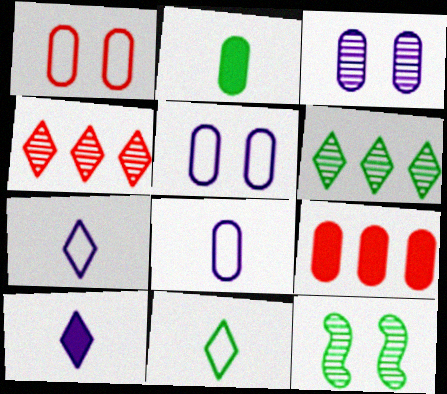[[7, 9, 12]]